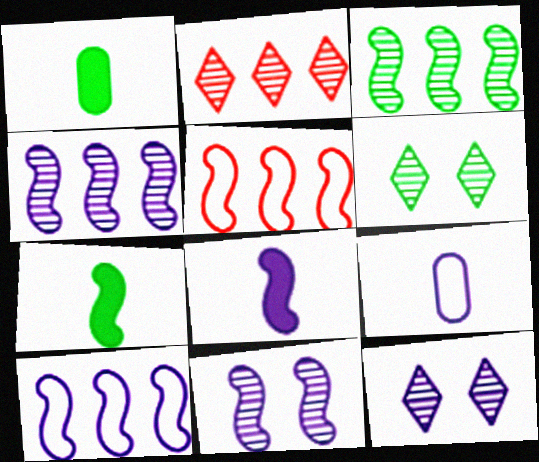[[1, 5, 12], 
[5, 7, 11], 
[8, 10, 11]]